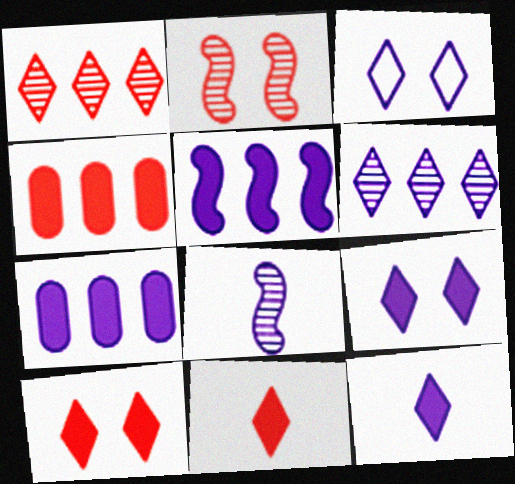[[3, 6, 12], 
[3, 7, 8]]